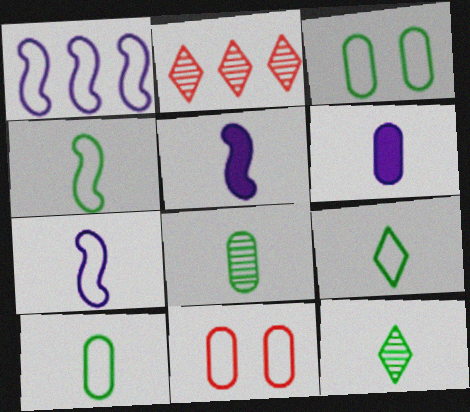[[1, 9, 11], 
[2, 3, 5], 
[4, 9, 10]]